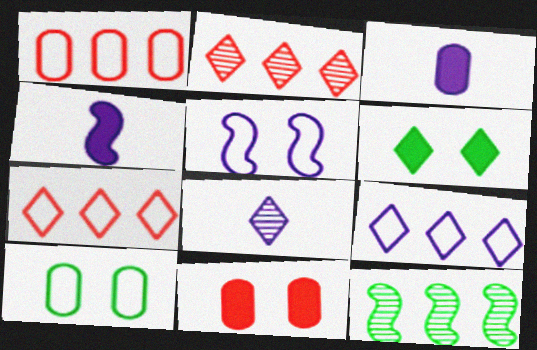[[2, 4, 10], 
[6, 7, 8]]